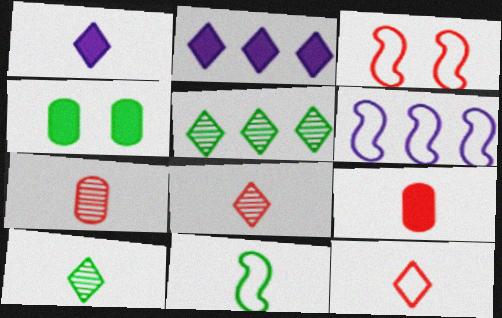[[1, 7, 11], 
[1, 10, 12], 
[3, 6, 11], 
[4, 5, 11], 
[4, 6, 8]]